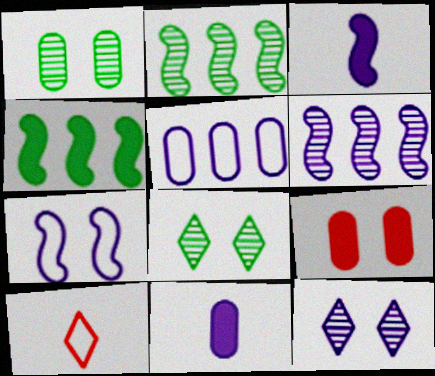[[3, 5, 12], 
[3, 6, 7], 
[7, 8, 9]]